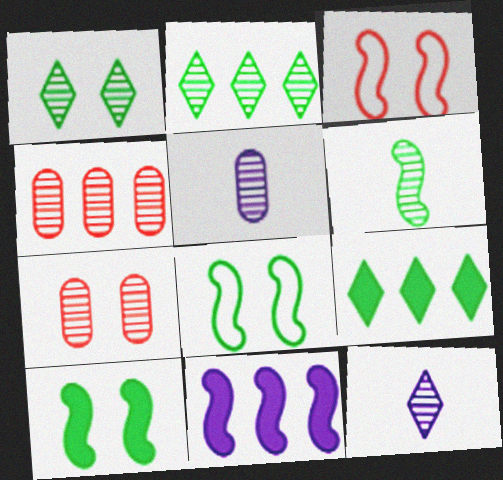[[3, 5, 9], 
[3, 6, 11]]